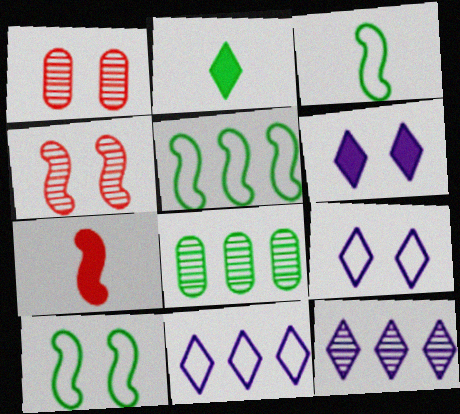[[1, 6, 10], 
[2, 8, 10], 
[3, 5, 10], 
[7, 8, 9]]